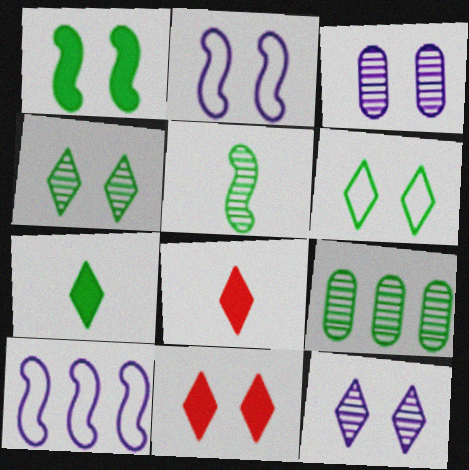[[2, 8, 9], 
[4, 5, 9], 
[6, 11, 12]]